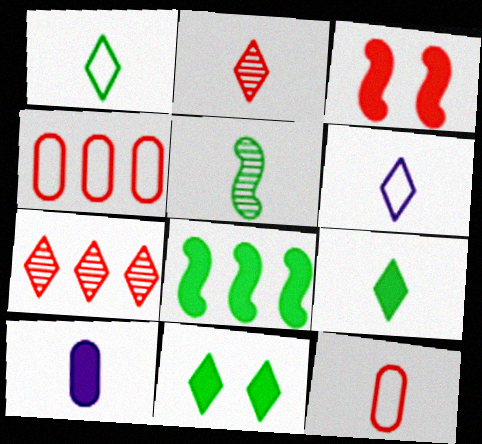[[2, 3, 4], 
[2, 6, 9], 
[3, 7, 12], 
[6, 7, 11]]